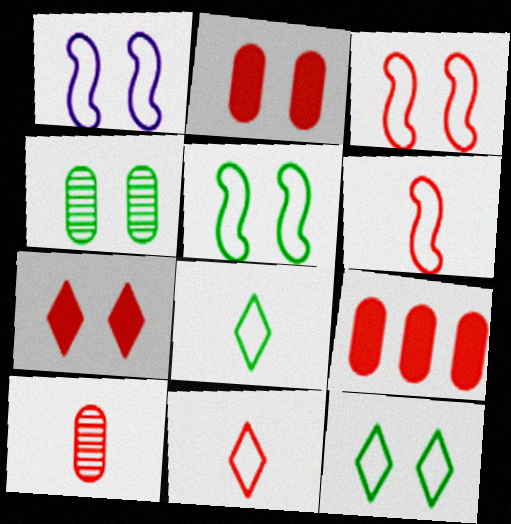[[1, 3, 5], 
[1, 4, 7]]